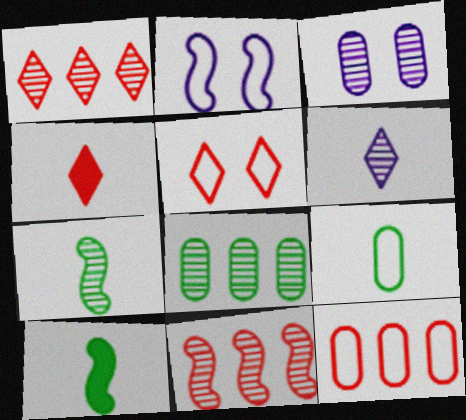[[1, 3, 7], 
[1, 4, 5], 
[2, 4, 8], 
[2, 10, 11]]